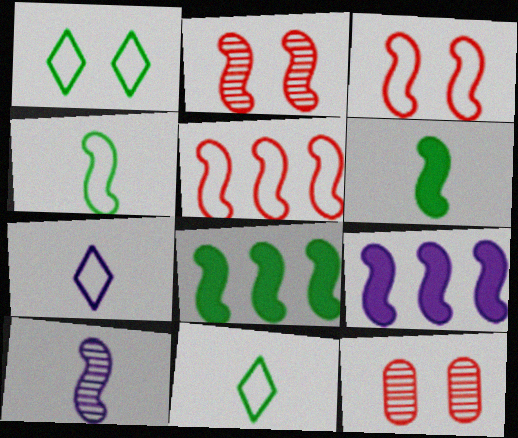[[2, 4, 9], 
[3, 8, 10], 
[7, 8, 12], 
[9, 11, 12]]